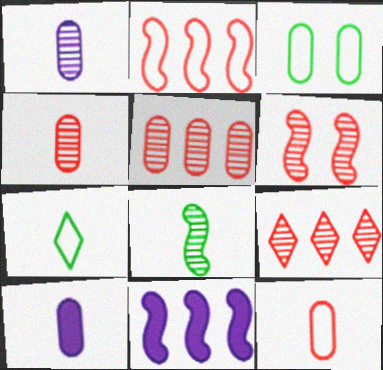[[3, 5, 10], 
[4, 6, 9]]